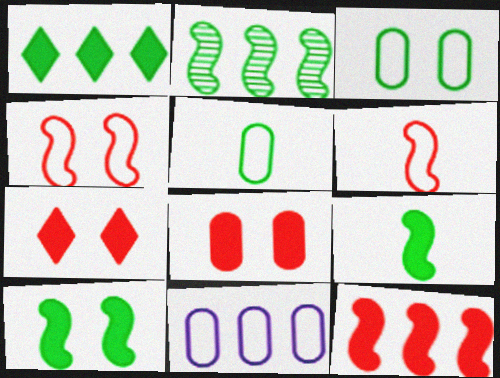[]